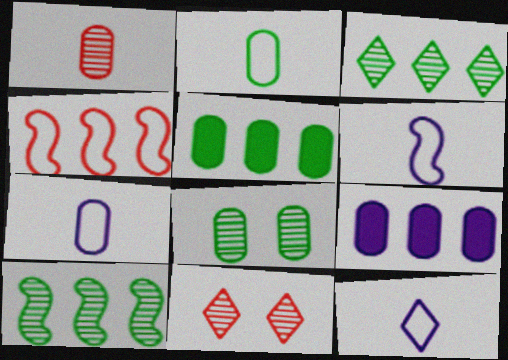[[2, 5, 8], 
[3, 4, 9], 
[5, 6, 11], 
[6, 7, 12]]